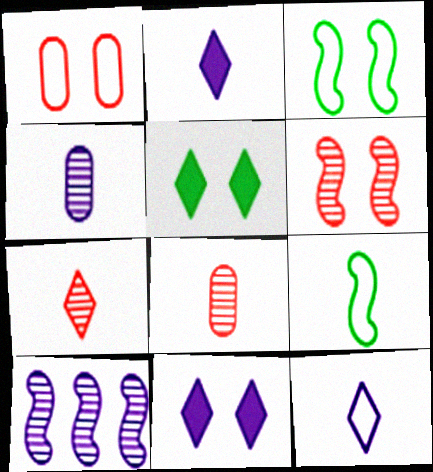[[2, 8, 9]]